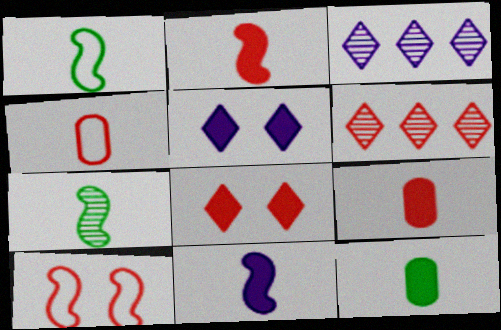[[3, 10, 12], 
[6, 9, 10]]